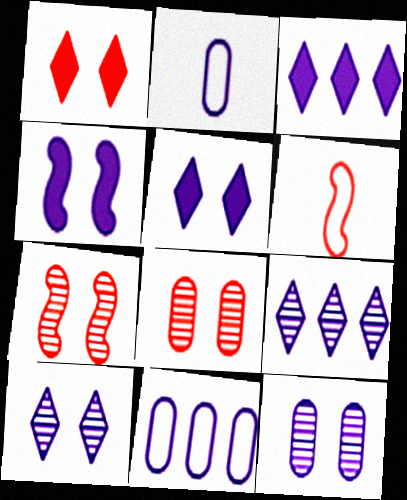[[2, 4, 9]]